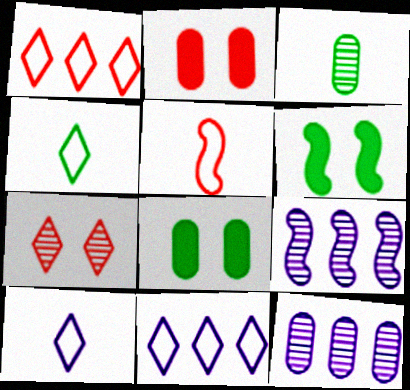[[2, 4, 9], 
[3, 7, 9], 
[5, 6, 9]]